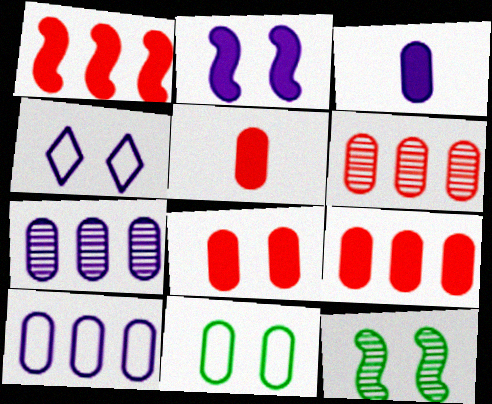[[3, 6, 11], 
[4, 8, 12], 
[5, 7, 11], 
[5, 8, 9]]